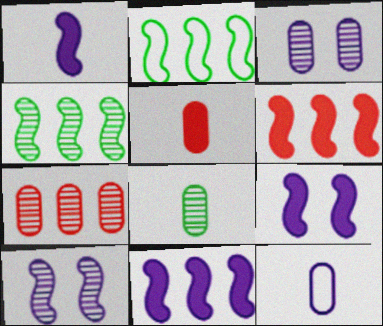[[1, 9, 11], 
[3, 7, 8], 
[5, 8, 12]]